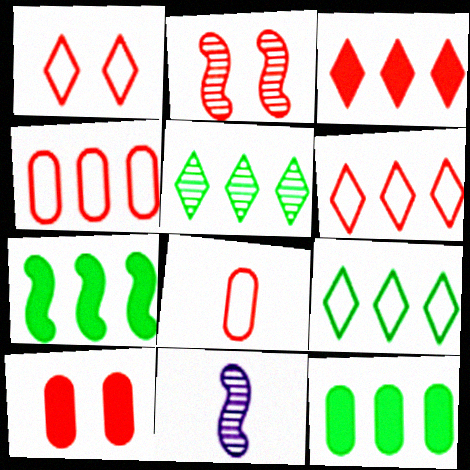[[1, 2, 10], 
[1, 11, 12], 
[2, 3, 8], 
[9, 10, 11]]